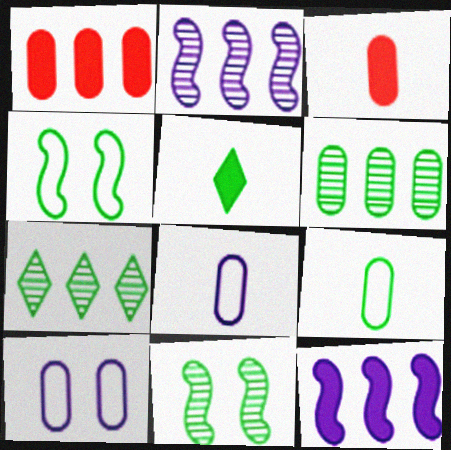[[3, 6, 10], 
[4, 5, 6]]